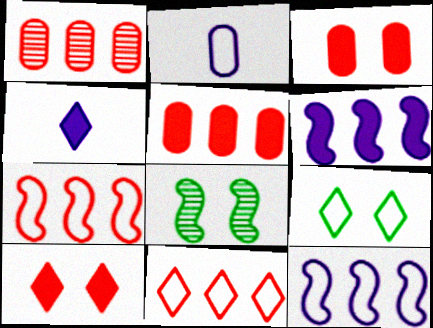[[2, 7, 9]]